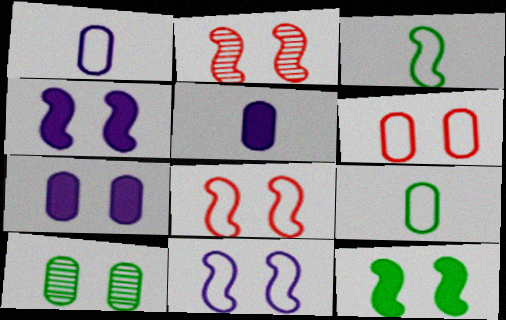[[2, 11, 12], 
[6, 7, 10]]